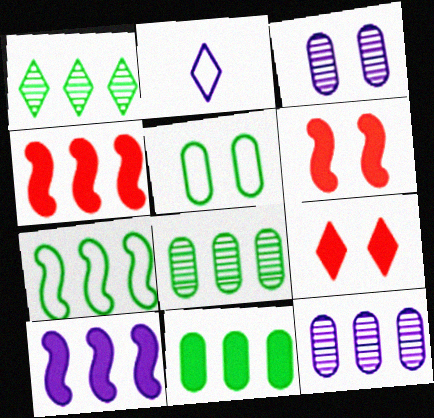[[1, 2, 9], 
[1, 7, 11], 
[2, 3, 10], 
[2, 6, 8]]